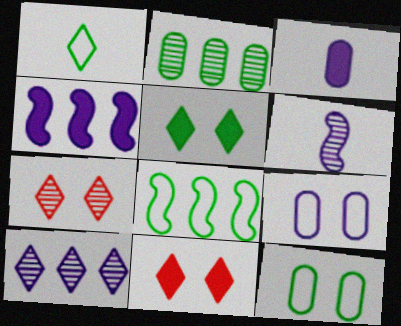[[1, 8, 12], 
[1, 10, 11], 
[2, 6, 7], 
[3, 7, 8]]